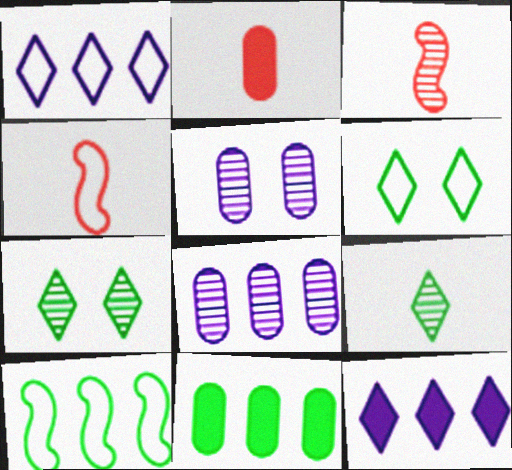[[3, 7, 8]]